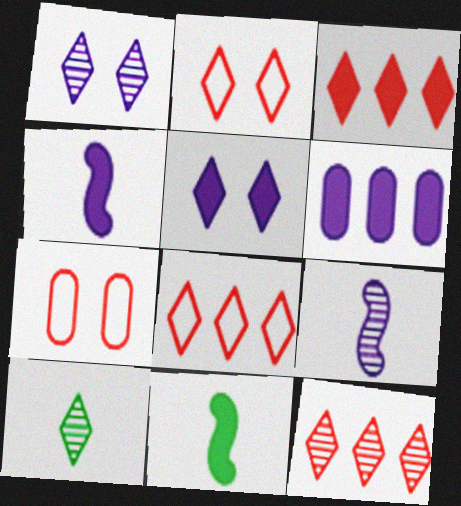[[1, 10, 12], 
[3, 8, 12], 
[4, 5, 6], 
[5, 8, 10]]